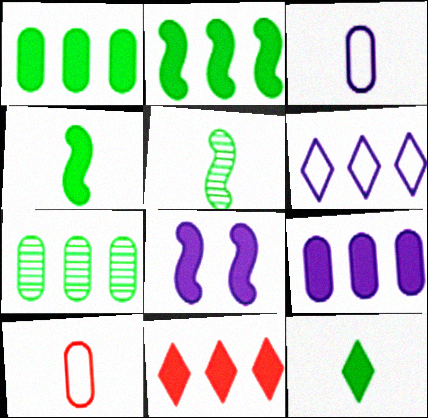[[2, 9, 11]]